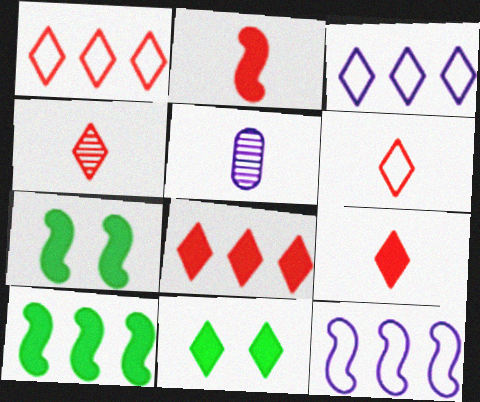[[1, 5, 7], 
[3, 4, 11], 
[4, 6, 9]]